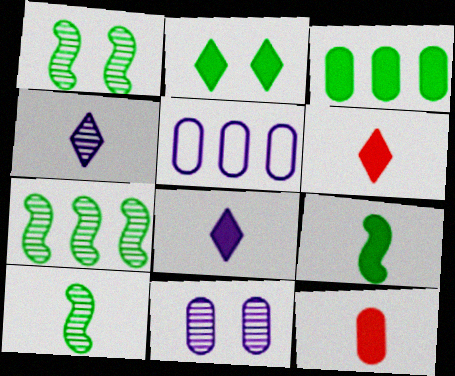[[1, 5, 6], 
[1, 7, 10], 
[2, 3, 9], 
[8, 9, 12]]